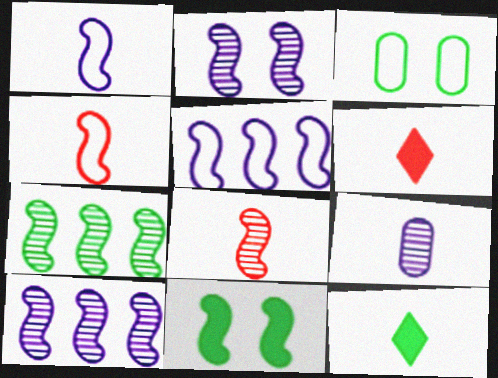[[2, 7, 8], 
[3, 6, 10], 
[3, 7, 12], 
[4, 9, 12], 
[4, 10, 11], 
[5, 8, 11]]